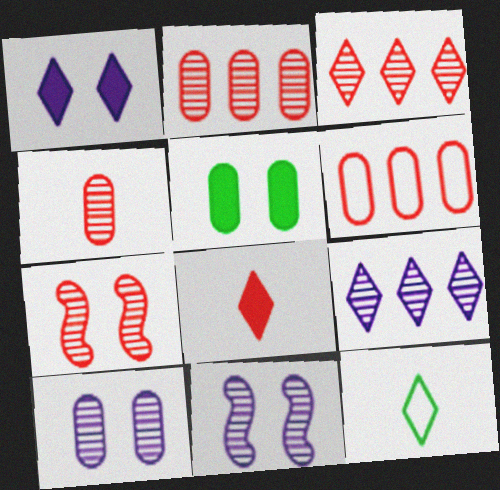[[1, 3, 12], 
[3, 4, 7], 
[6, 7, 8]]